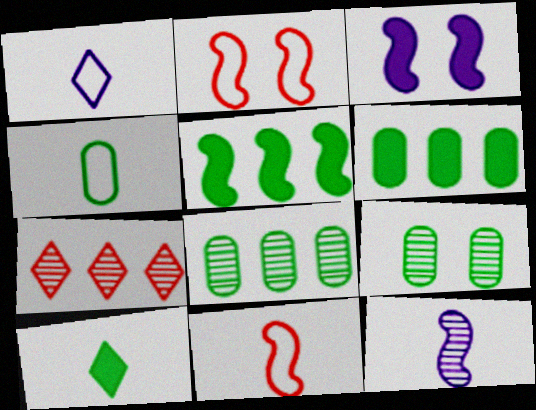[[1, 4, 11], 
[2, 5, 12], 
[3, 4, 7], 
[4, 6, 9], 
[7, 9, 12]]